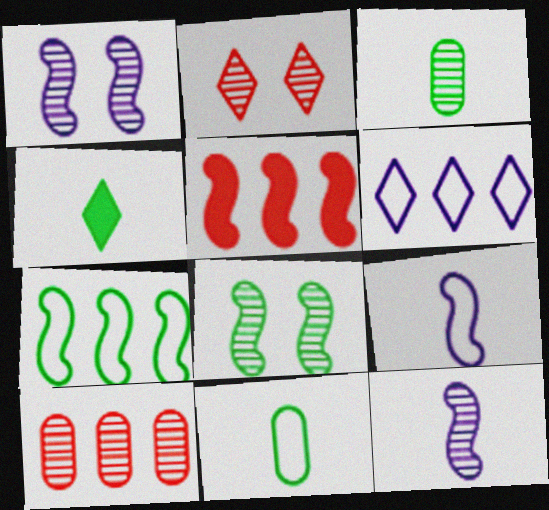[[2, 4, 6], 
[5, 8, 9]]